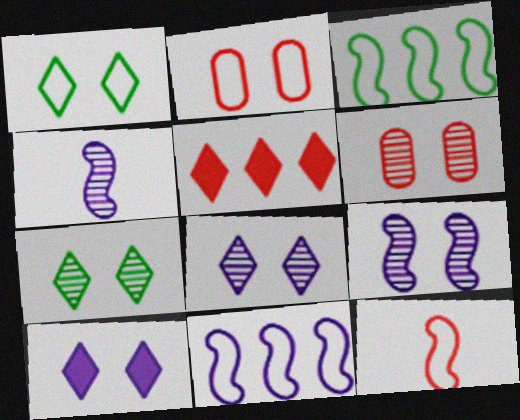[[5, 6, 12], 
[6, 7, 9]]